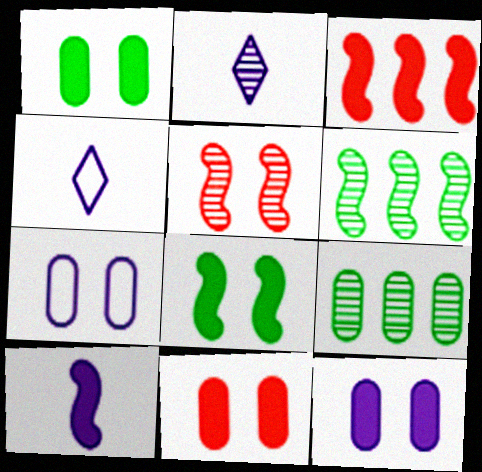[[1, 11, 12], 
[2, 5, 9], 
[3, 8, 10], 
[4, 6, 11]]